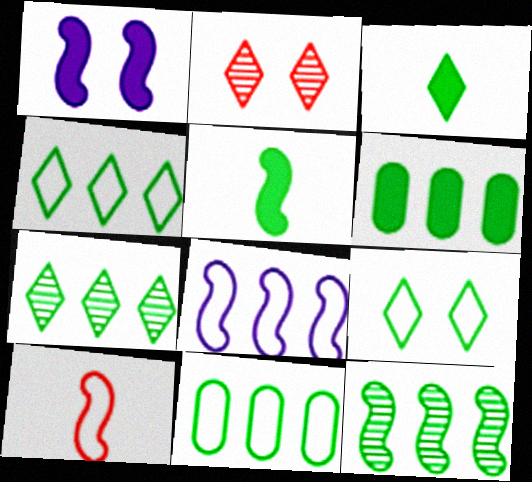[[1, 10, 12], 
[3, 7, 9], 
[4, 6, 12]]